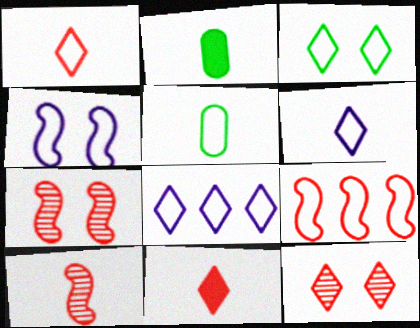[[1, 3, 8], 
[2, 6, 10], 
[2, 7, 8]]